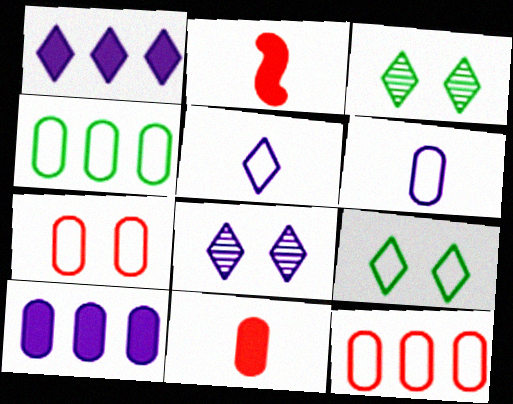[[1, 5, 8], 
[2, 4, 8], 
[4, 6, 7]]